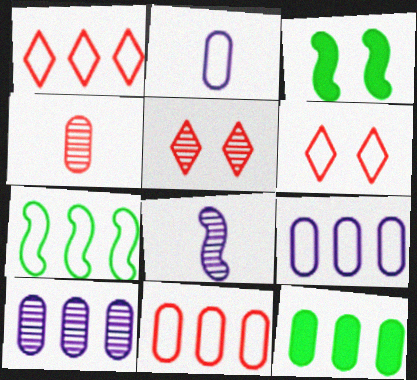[[1, 7, 9], 
[2, 6, 7], 
[6, 8, 12], 
[10, 11, 12]]